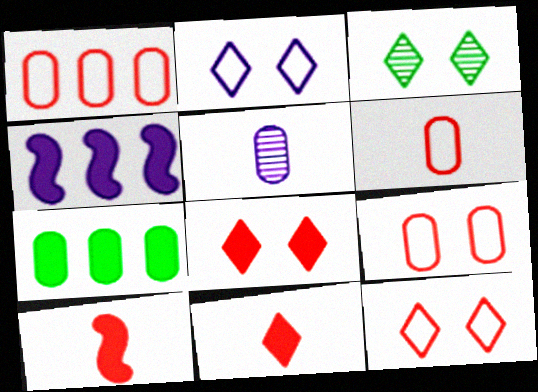[[1, 6, 9], 
[2, 3, 8], 
[2, 4, 5], 
[3, 4, 6], 
[5, 7, 9]]